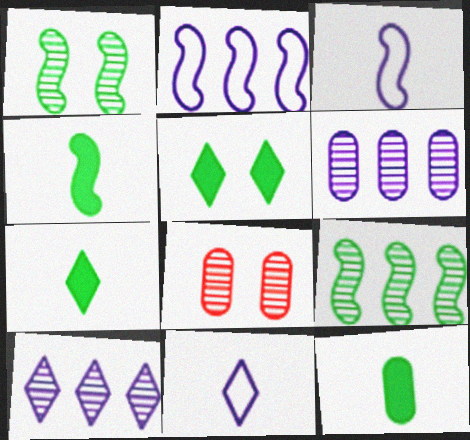[[2, 7, 8], 
[4, 7, 12]]